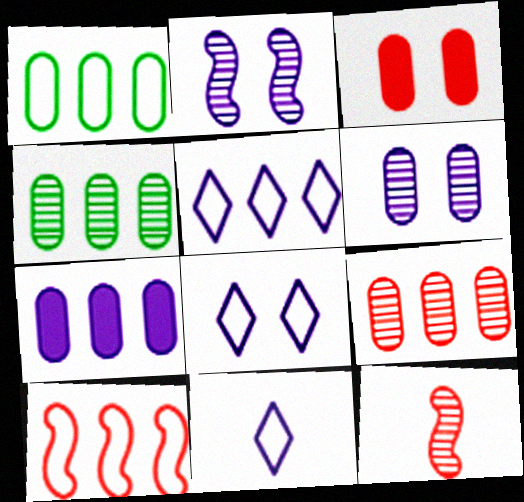[[1, 5, 10], 
[1, 7, 9], 
[2, 7, 11], 
[5, 8, 11]]